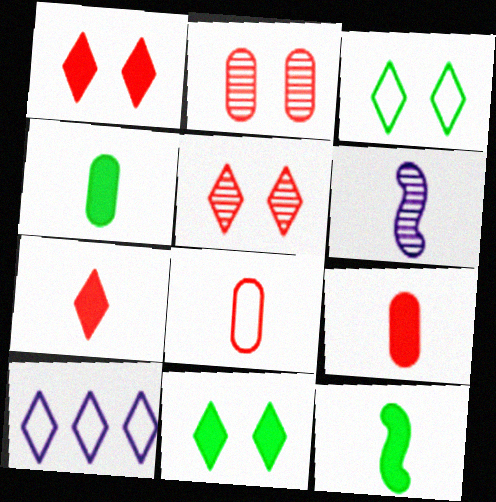[[2, 10, 12]]